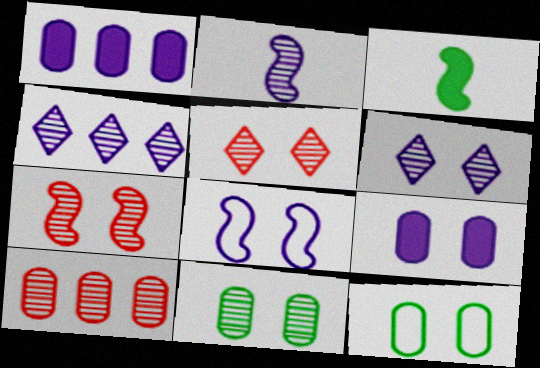[[6, 7, 11], 
[6, 8, 9]]